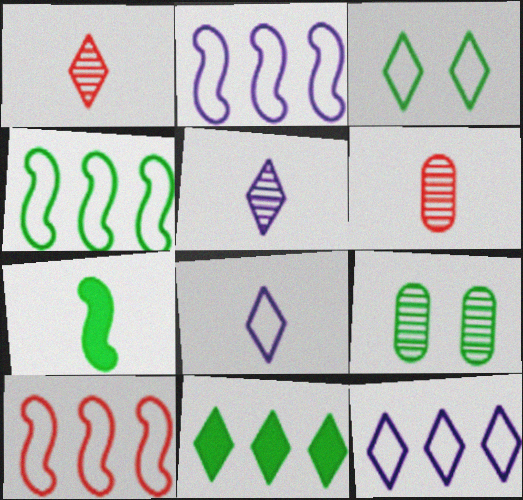[[2, 4, 10], 
[6, 7, 8]]